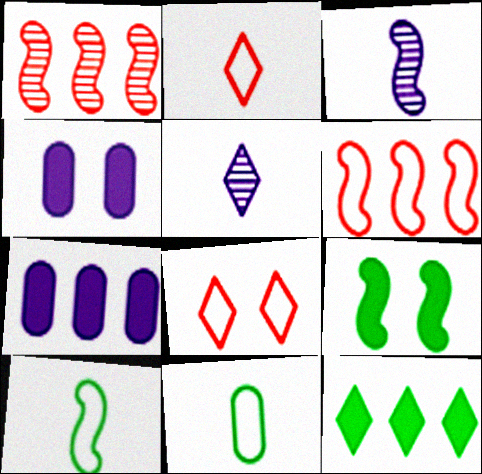[[3, 6, 9], 
[5, 8, 12]]